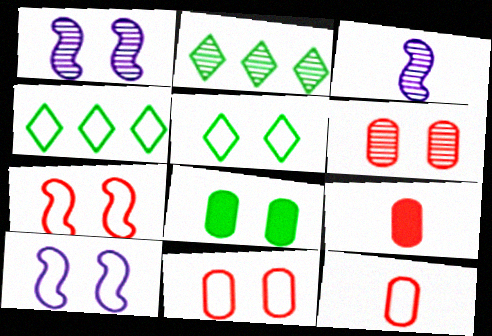[[1, 4, 9], 
[2, 3, 6], 
[2, 9, 10], 
[4, 10, 12], 
[5, 10, 11]]